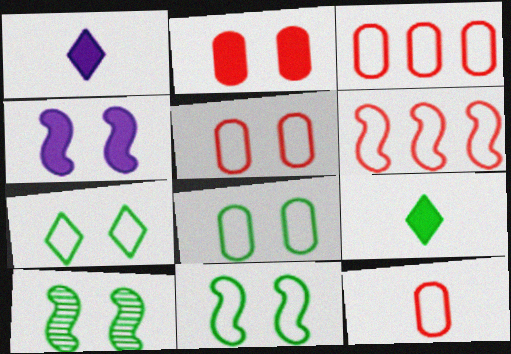[[1, 3, 10], 
[3, 5, 12], 
[7, 8, 11]]